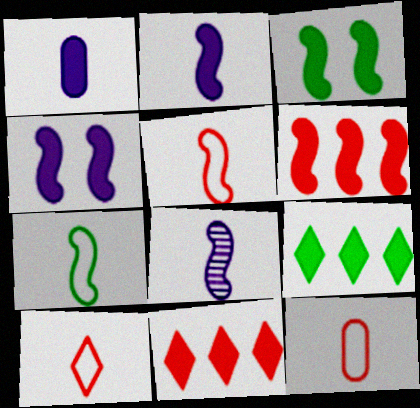[[1, 3, 11], 
[2, 3, 6], 
[5, 10, 12]]